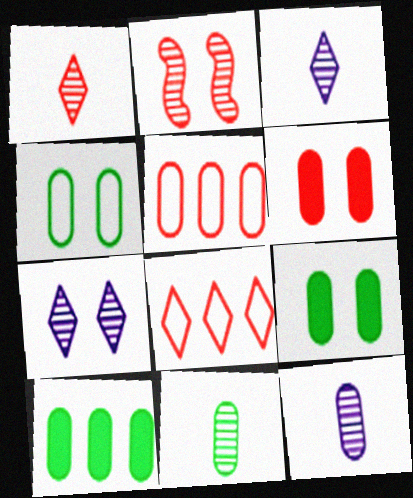[[4, 10, 11], 
[5, 9, 12]]